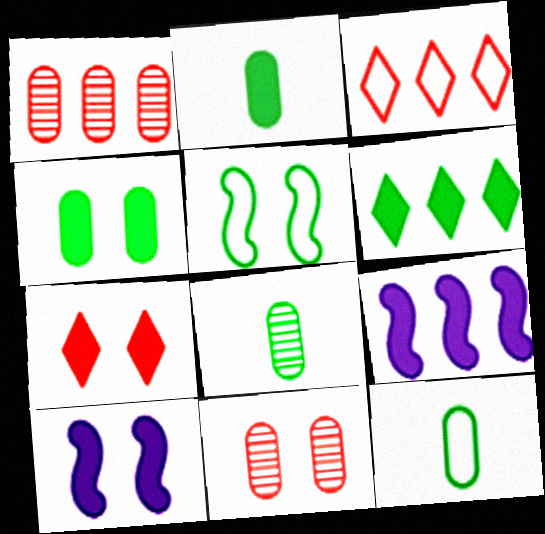[[2, 7, 9], 
[2, 8, 12], 
[3, 8, 10], 
[4, 7, 10], 
[5, 6, 8]]